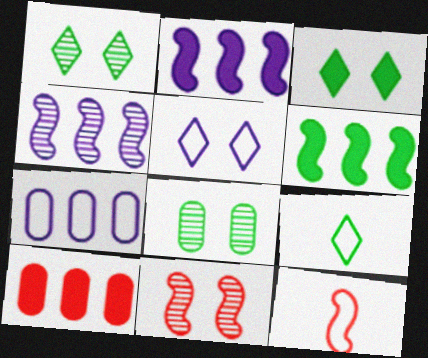[[6, 8, 9]]